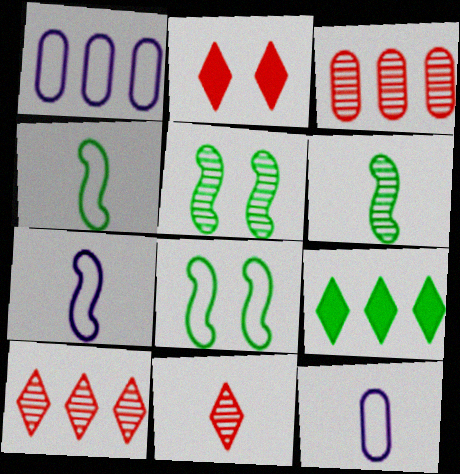[[1, 2, 6]]